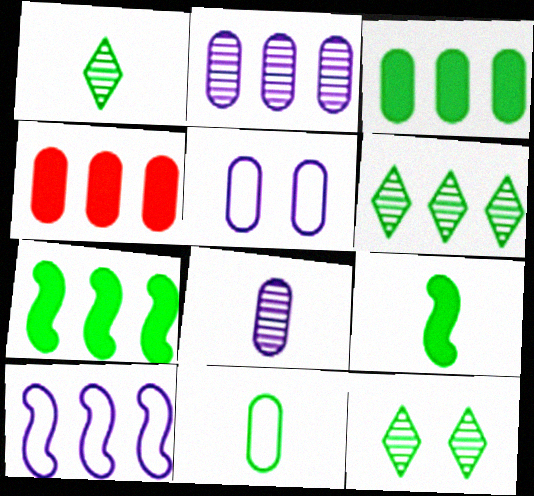[[1, 6, 12], 
[1, 9, 11], 
[4, 6, 10], 
[7, 11, 12]]